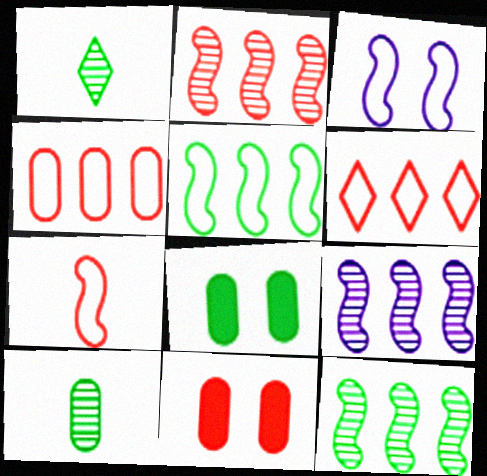[[1, 5, 8], 
[2, 9, 12], 
[3, 5, 7]]